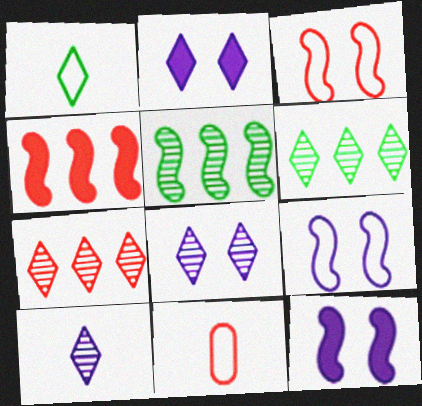[[1, 2, 7], 
[2, 5, 11], 
[6, 11, 12]]